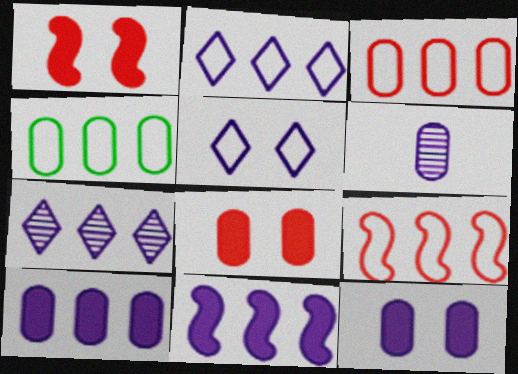[[2, 4, 9], 
[4, 6, 8], 
[5, 6, 11]]